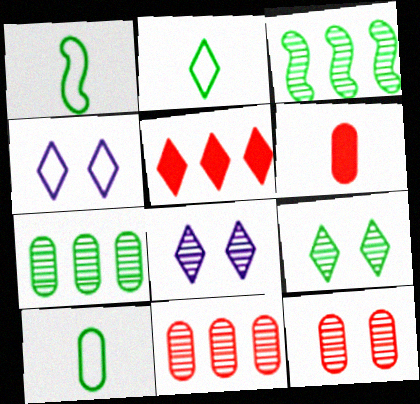[[1, 2, 10], 
[2, 5, 8], 
[3, 4, 6]]